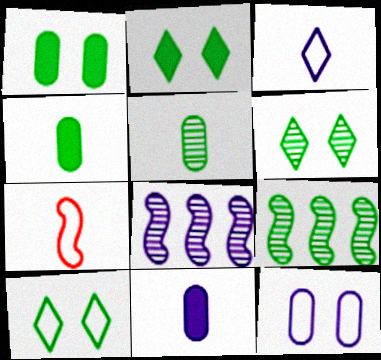[[2, 6, 10], 
[4, 9, 10], 
[5, 6, 9]]